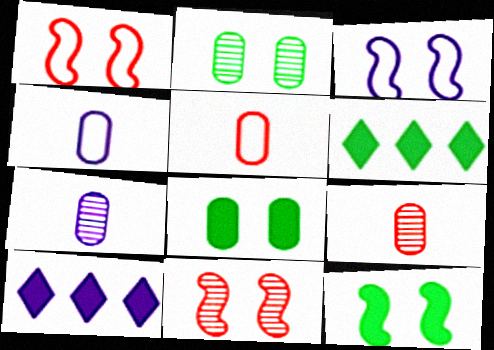[[1, 6, 7], 
[3, 6, 9], 
[3, 7, 10], 
[3, 11, 12], 
[4, 6, 11]]